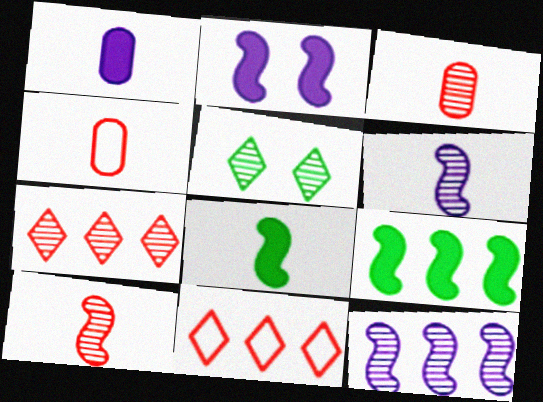[[3, 5, 12]]